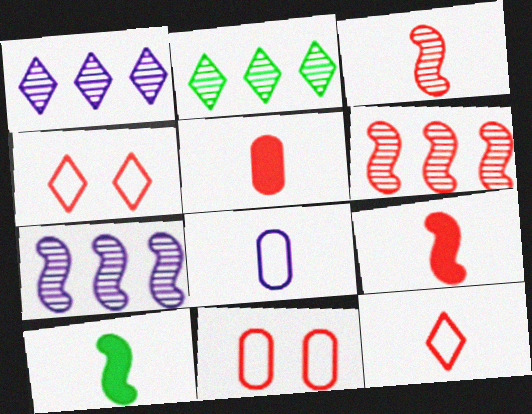[[1, 10, 11], 
[3, 5, 12], 
[4, 5, 6]]